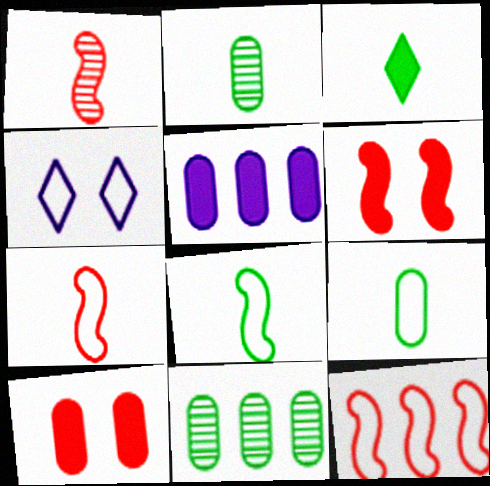[[1, 6, 12], 
[2, 3, 8], 
[3, 5, 6], 
[4, 9, 12]]